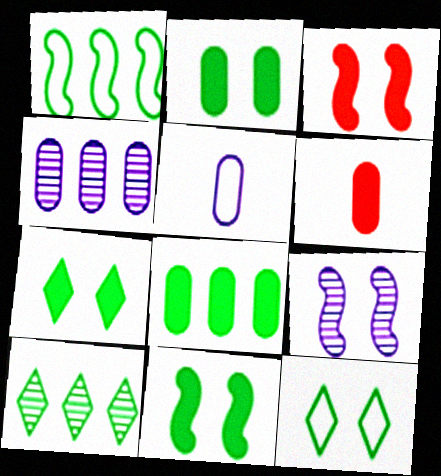[[1, 8, 10], 
[2, 7, 11], 
[3, 5, 10]]